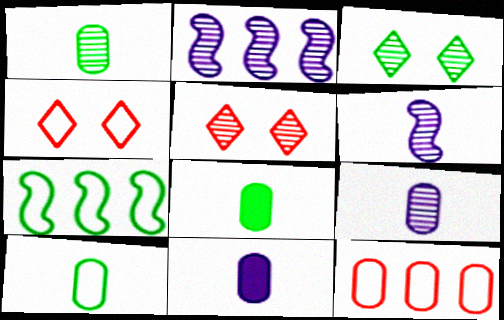[[1, 2, 5], 
[1, 8, 10], 
[2, 4, 8], 
[3, 7, 8], 
[5, 7, 11]]